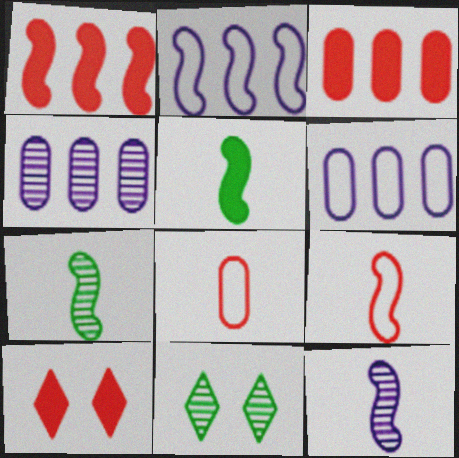[[5, 9, 12], 
[6, 7, 10]]